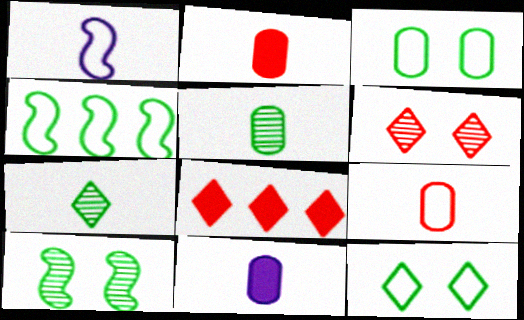[[1, 2, 7], 
[4, 6, 11], 
[5, 9, 11]]